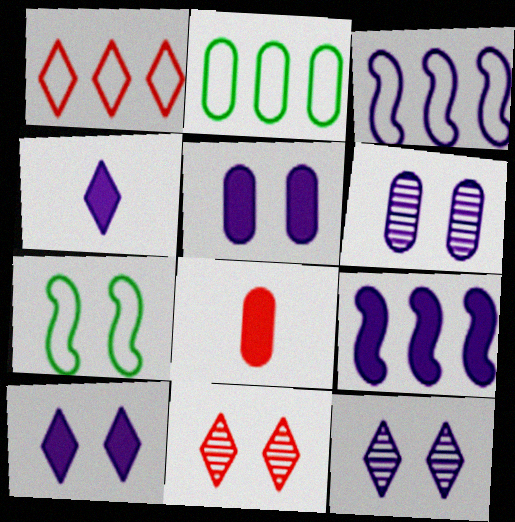[[1, 2, 3], 
[2, 6, 8], 
[3, 4, 6], 
[4, 5, 9], 
[5, 7, 11]]